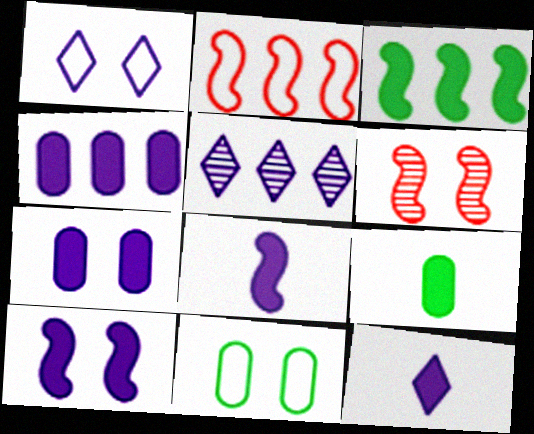[[1, 5, 12], 
[4, 10, 12]]